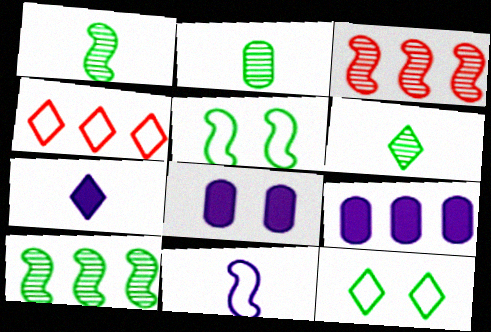[[1, 2, 6], 
[1, 4, 8], 
[4, 9, 10]]